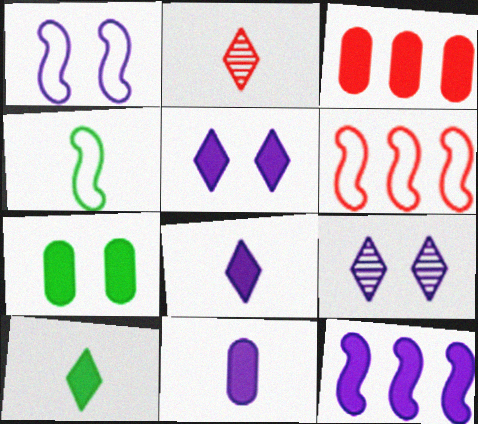[[1, 4, 6], 
[2, 4, 11], 
[3, 4, 9], 
[3, 7, 11], 
[5, 11, 12]]